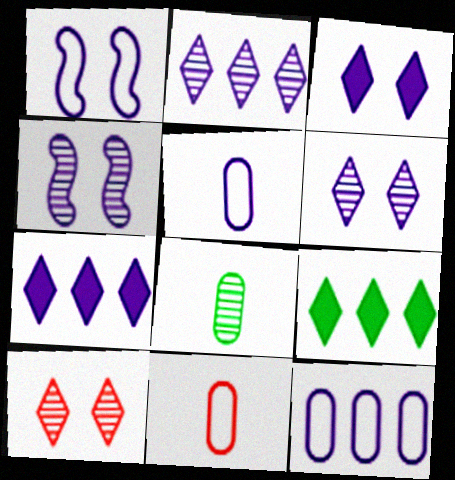[[4, 5, 7], 
[4, 9, 11]]